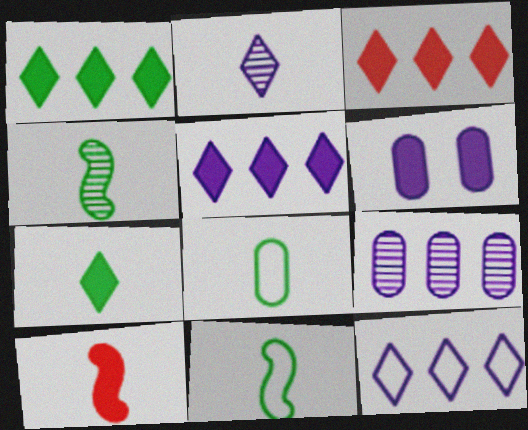[[1, 3, 5], 
[1, 6, 10], 
[2, 8, 10], 
[4, 7, 8]]